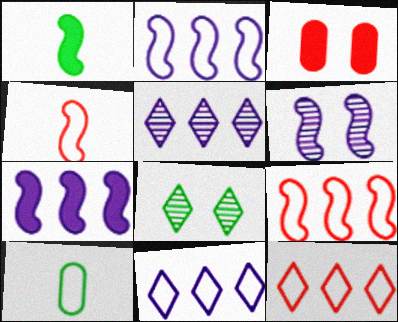[[1, 6, 9]]